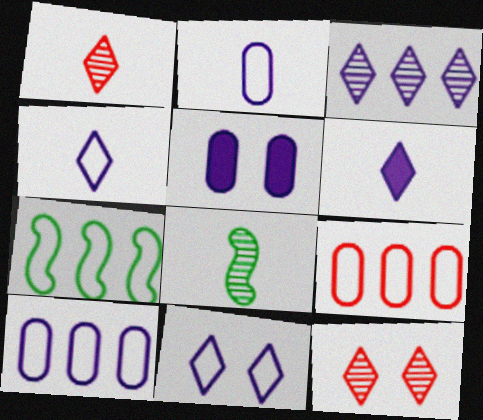[[1, 5, 7], 
[3, 6, 11]]